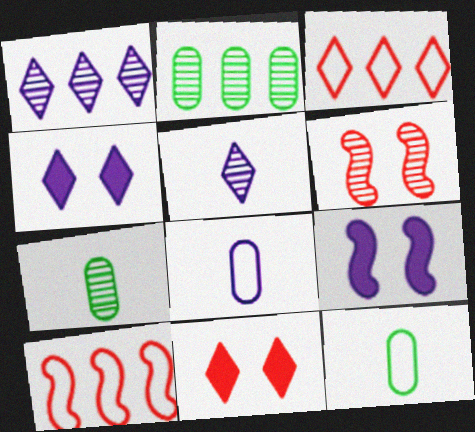[[1, 6, 7], 
[1, 8, 9], 
[2, 5, 6], 
[3, 7, 9], 
[4, 7, 10]]